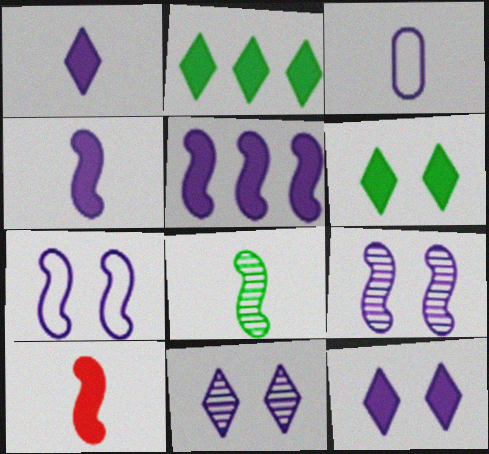[[3, 5, 11]]